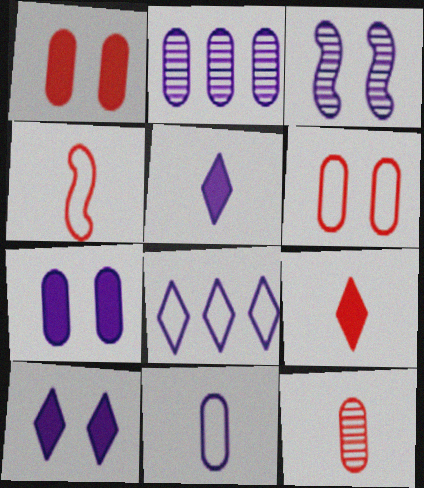[[2, 7, 11], 
[4, 9, 12]]